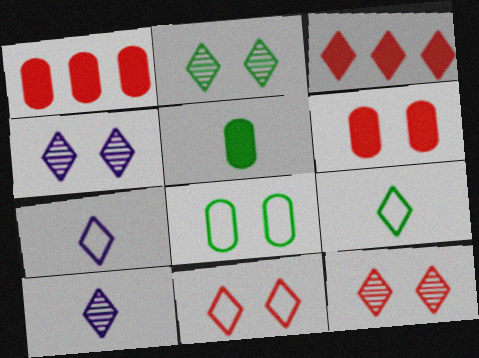[[2, 3, 7], 
[2, 4, 12], 
[3, 4, 9]]